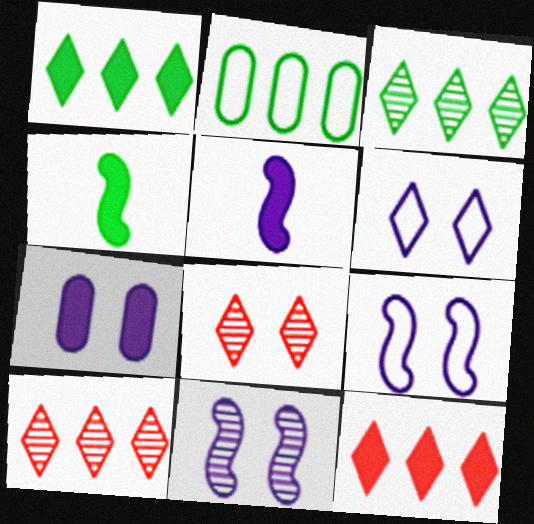[[2, 5, 8], 
[4, 7, 12], 
[6, 7, 11]]